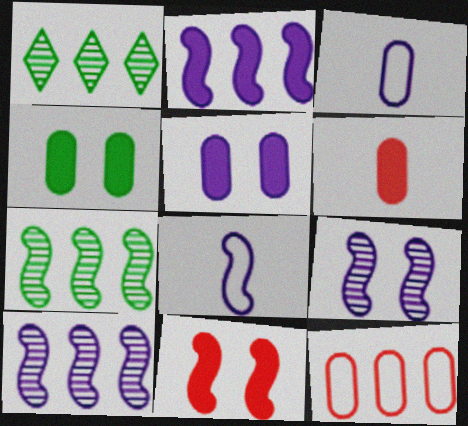[[1, 2, 12], 
[1, 3, 11], 
[2, 8, 9], 
[7, 8, 11]]